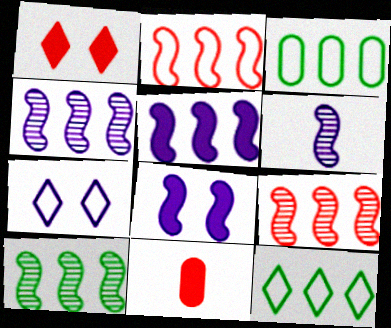[[1, 3, 6], 
[2, 5, 10], 
[4, 9, 10], 
[7, 10, 11]]